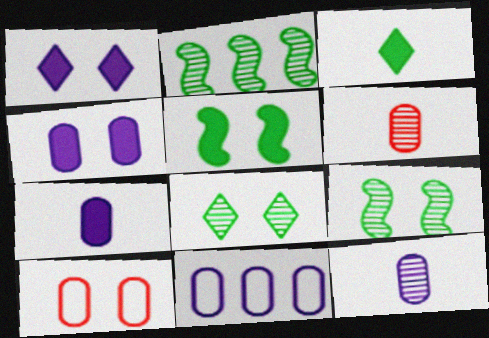[[1, 9, 10], 
[4, 11, 12]]